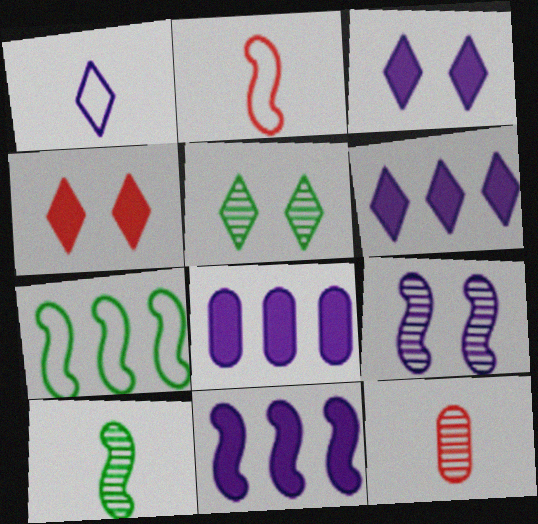[[1, 8, 9], 
[2, 5, 8], 
[3, 7, 12], 
[6, 8, 11]]